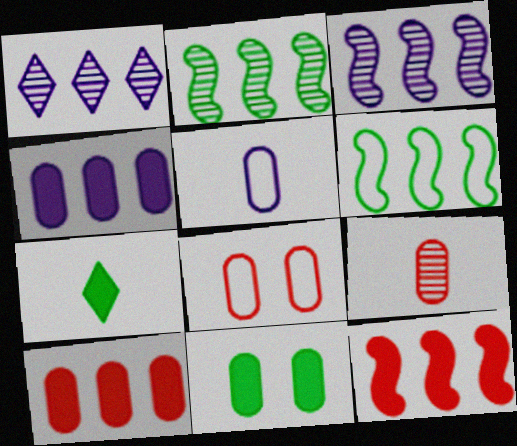[[1, 6, 10], 
[3, 6, 12], 
[3, 7, 8], 
[8, 9, 10]]